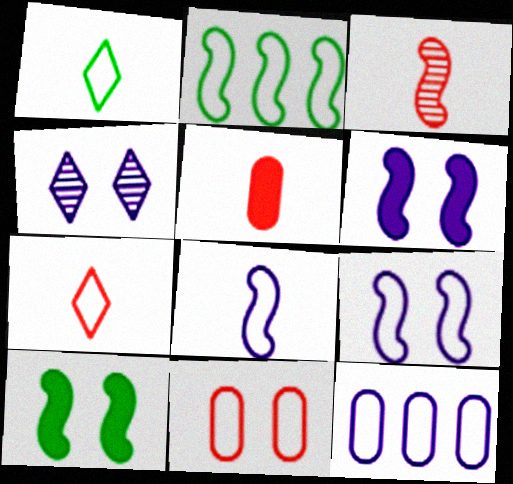[[2, 3, 6], 
[2, 4, 5], 
[3, 5, 7], 
[4, 10, 11]]